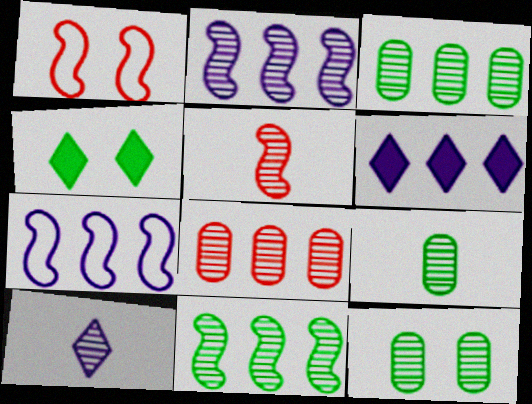[[1, 6, 9], 
[3, 9, 12], 
[5, 9, 10]]